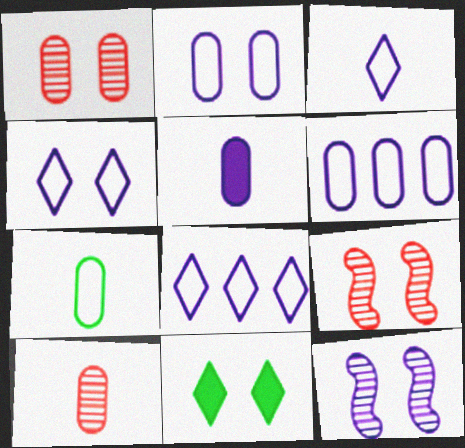[[2, 9, 11], 
[3, 4, 8], 
[5, 7, 10], 
[5, 8, 12]]